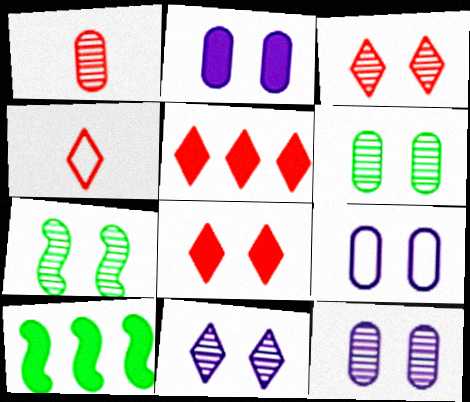[[2, 9, 12], 
[3, 4, 5], 
[3, 7, 12], 
[4, 10, 12], 
[7, 8, 9]]